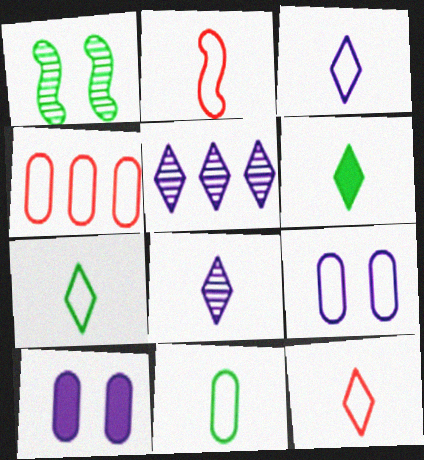[[2, 3, 11], 
[3, 7, 12], 
[4, 9, 11], 
[6, 8, 12]]